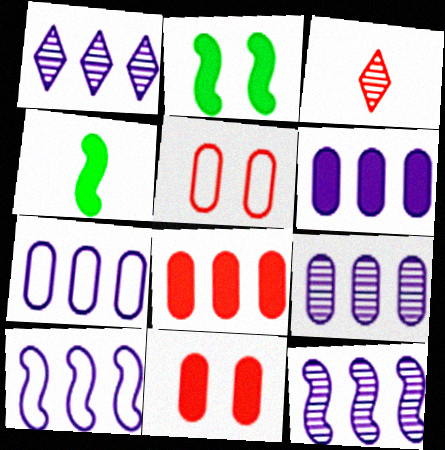[[1, 4, 5], 
[1, 6, 10], 
[1, 9, 12], 
[2, 3, 7], 
[6, 7, 9]]